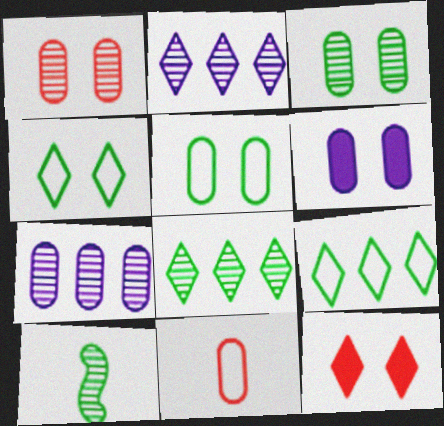[[1, 2, 10], 
[1, 5, 6], 
[3, 8, 10]]